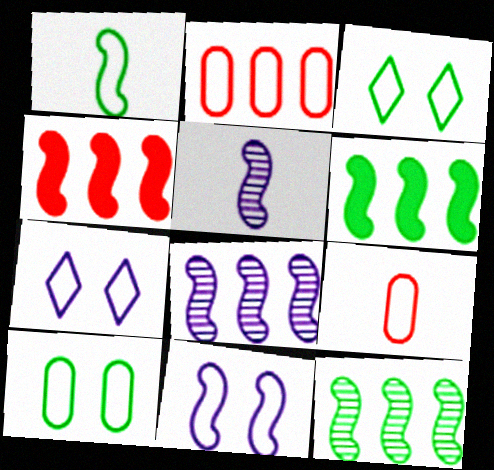[[1, 2, 7]]